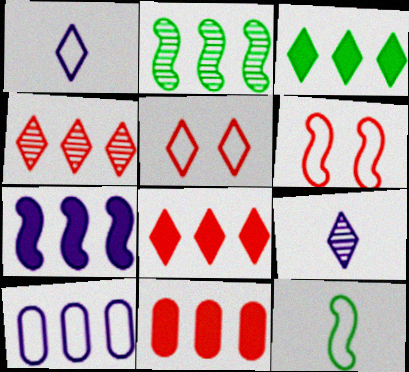[[2, 8, 10], 
[3, 5, 9], 
[3, 7, 11], 
[5, 10, 12]]